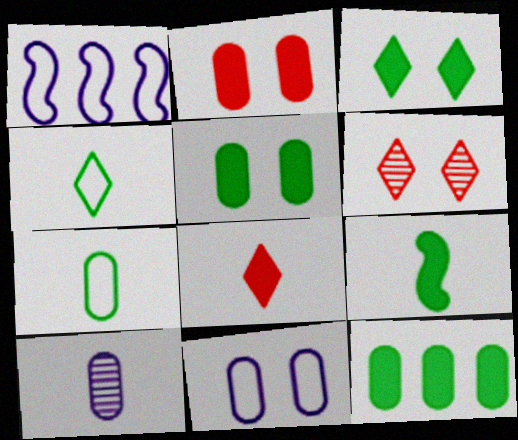[[3, 9, 12]]